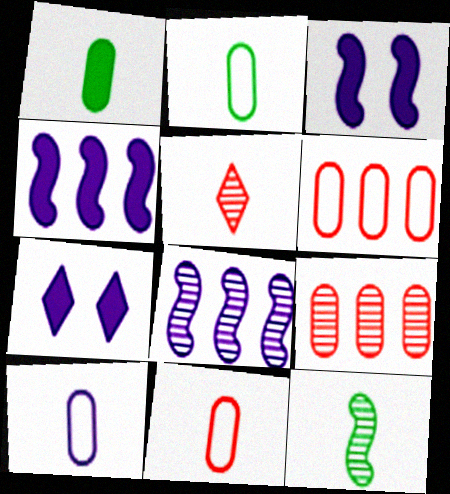[[2, 10, 11], 
[6, 7, 12], 
[7, 8, 10]]